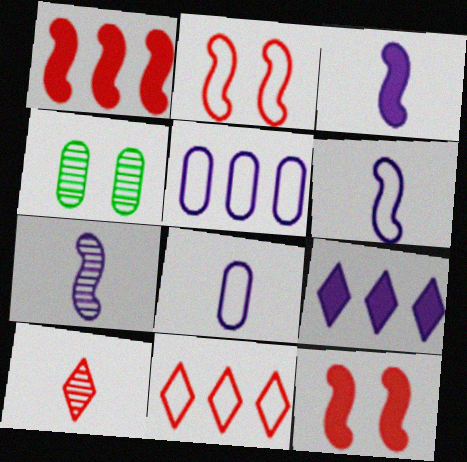[[3, 4, 11], 
[3, 6, 7]]